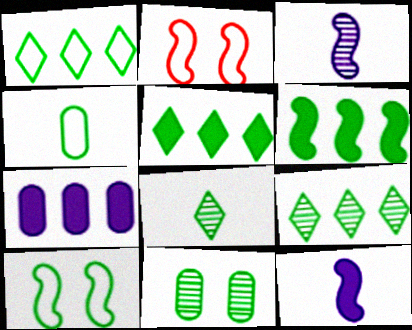[[1, 4, 10], 
[1, 5, 9], 
[2, 3, 6], 
[2, 7, 8]]